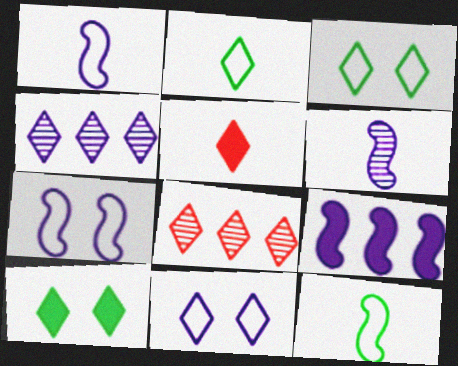[[3, 4, 5], 
[6, 7, 9]]